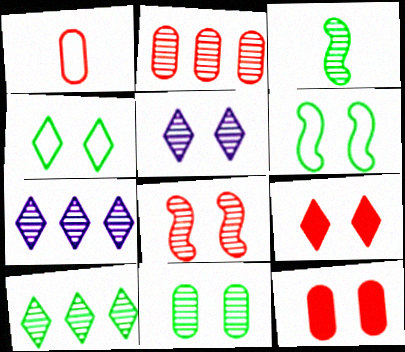[[1, 2, 12], 
[2, 3, 5], 
[3, 10, 11], 
[4, 5, 9], 
[5, 6, 12], 
[5, 8, 11]]